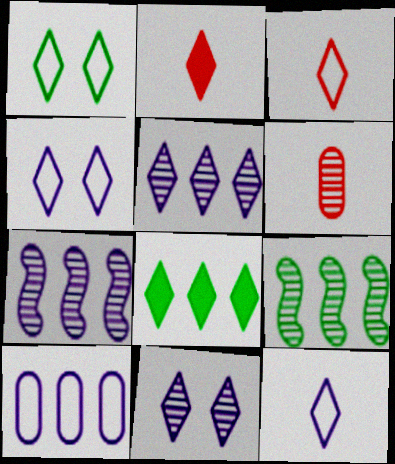[[1, 2, 5], 
[3, 8, 11], 
[6, 9, 11]]